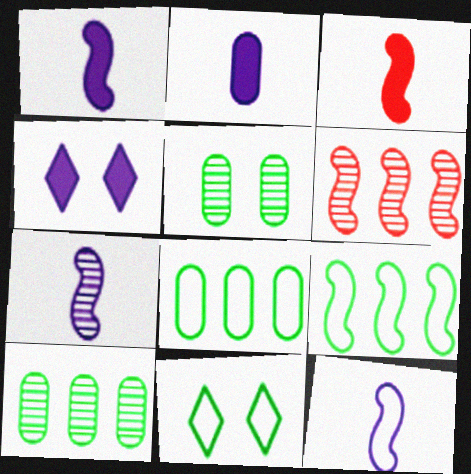[[1, 7, 12], 
[2, 6, 11]]